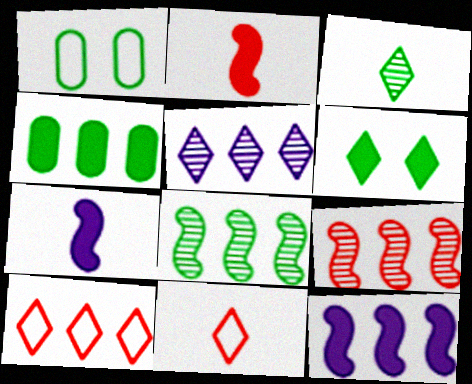[[1, 2, 5], 
[5, 6, 11]]